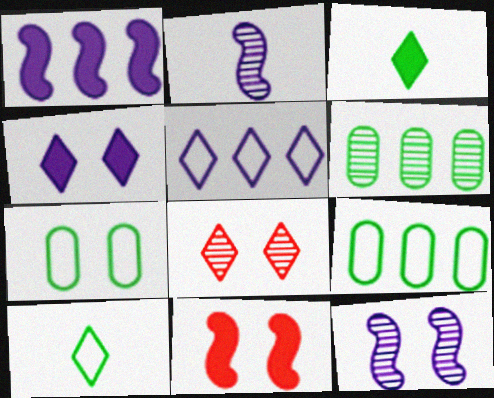[[2, 6, 8], 
[3, 5, 8]]